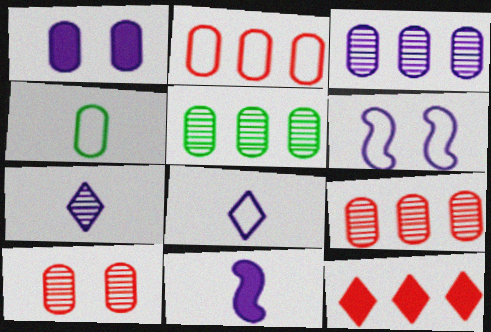[[1, 4, 9], 
[3, 5, 9]]